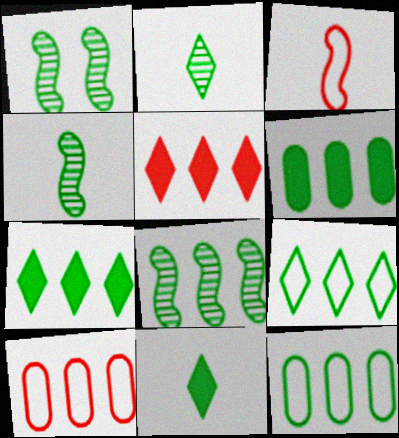[[1, 4, 8], 
[1, 11, 12], 
[6, 8, 9], 
[7, 8, 12]]